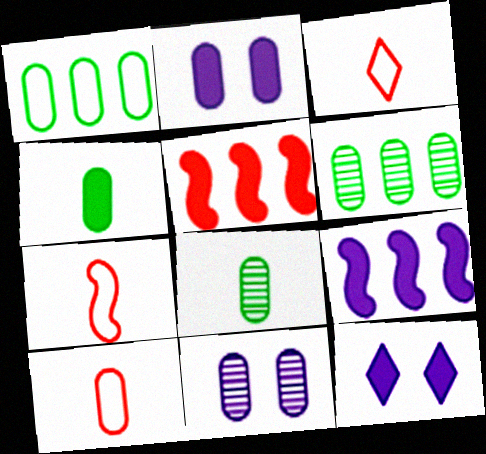[[2, 6, 10], 
[3, 7, 10], 
[4, 5, 12], 
[6, 7, 12]]